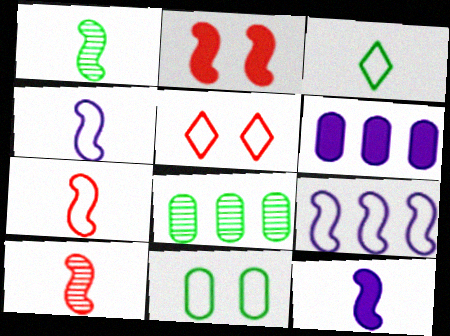[[1, 2, 9], 
[1, 5, 6], 
[1, 7, 12], 
[5, 8, 12]]